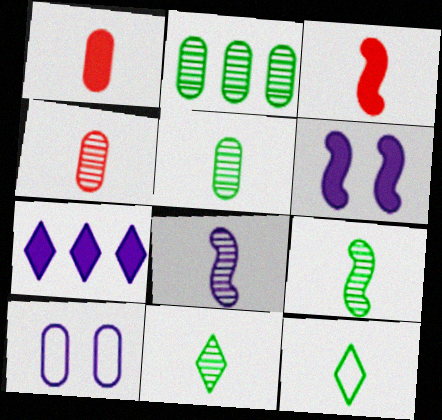[[1, 2, 10], 
[1, 8, 12], 
[4, 8, 11], 
[5, 9, 11], 
[7, 8, 10]]